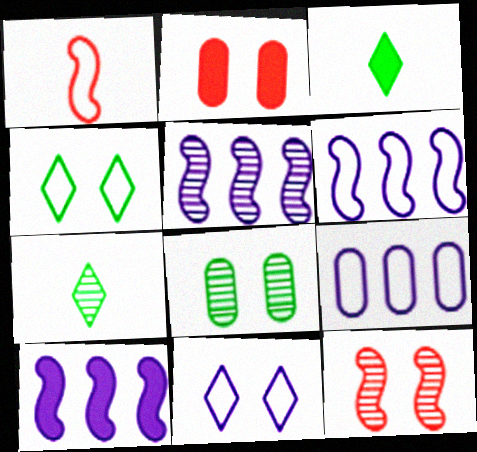[[1, 4, 9], 
[2, 3, 10], 
[2, 6, 7], 
[3, 9, 12], 
[5, 6, 10]]